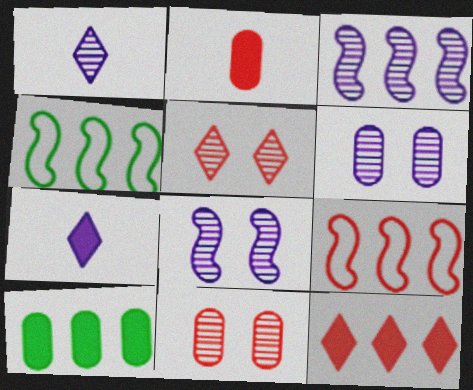[[1, 3, 6], 
[2, 5, 9], 
[4, 7, 11]]